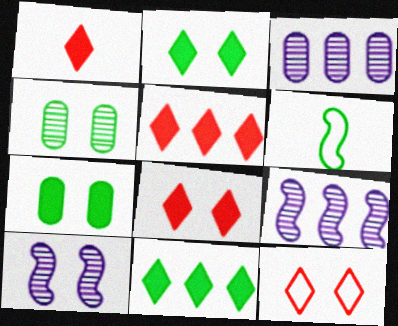[[1, 5, 8], 
[3, 6, 8], 
[4, 6, 11], 
[7, 10, 12]]